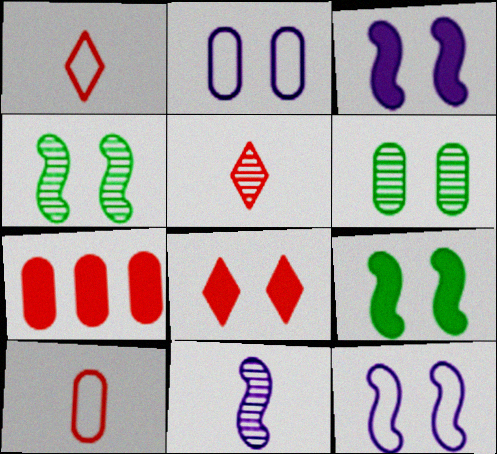[[2, 4, 8], 
[6, 8, 12]]